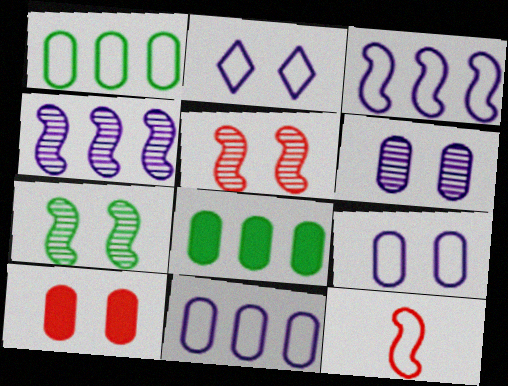[[1, 2, 12], 
[2, 7, 10]]